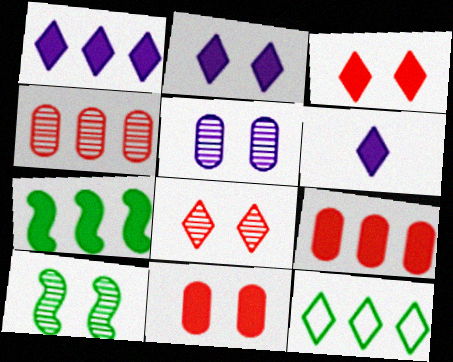[[1, 2, 6], 
[1, 7, 9], 
[5, 8, 10], 
[6, 7, 11], 
[6, 8, 12]]